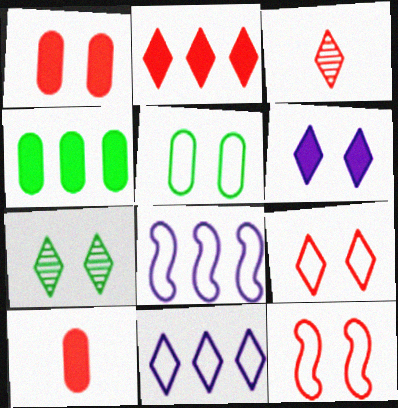[[2, 3, 9], 
[6, 7, 9], 
[7, 8, 10]]